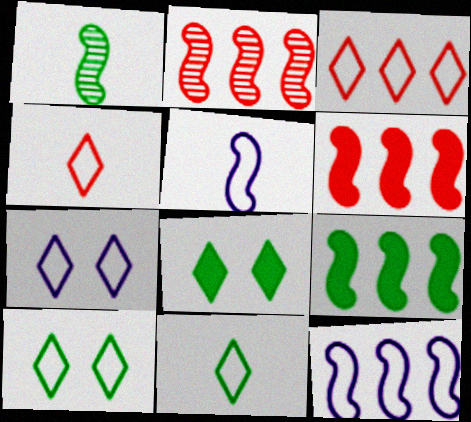[[2, 9, 12], 
[3, 7, 11]]